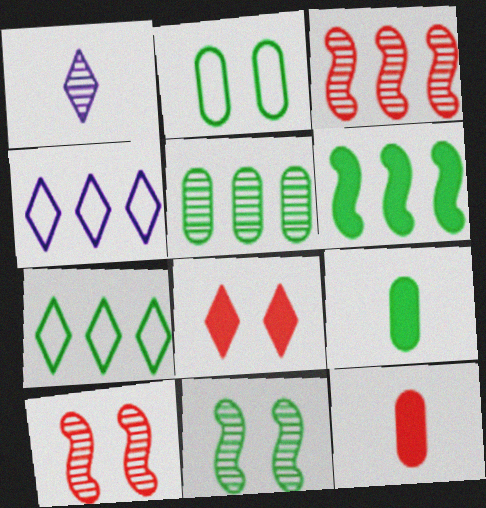[[1, 5, 10], 
[1, 7, 8], 
[2, 5, 9], 
[4, 9, 10], 
[4, 11, 12], 
[5, 6, 7], 
[7, 9, 11]]